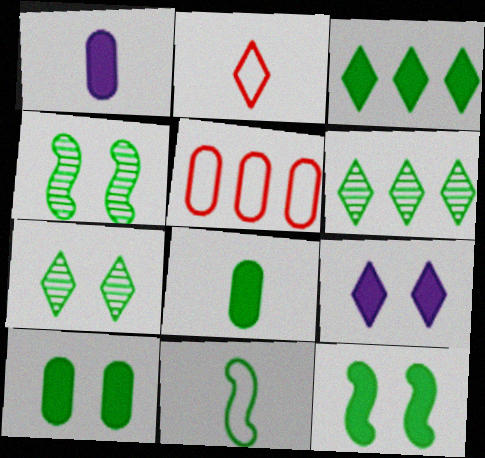[[2, 6, 9], 
[3, 8, 12], 
[6, 10, 11]]